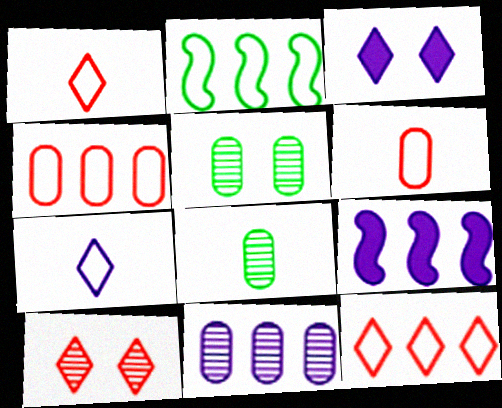[[1, 5, 9]]